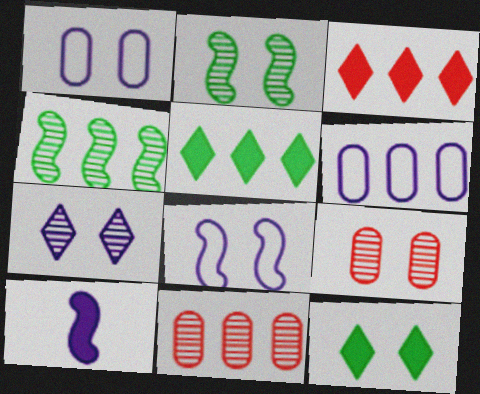[[2, 7, 9], 
[3, 4, 6], 
[6, 7, 10], 
[8, 9, 12]]